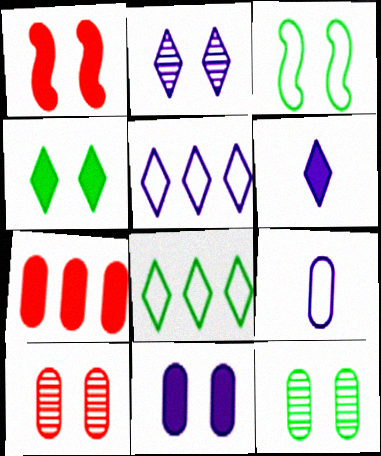[[1, 4, 11], 
[2, 5, 6], 
[3, 4, 12], 
[7, 9, 12]]